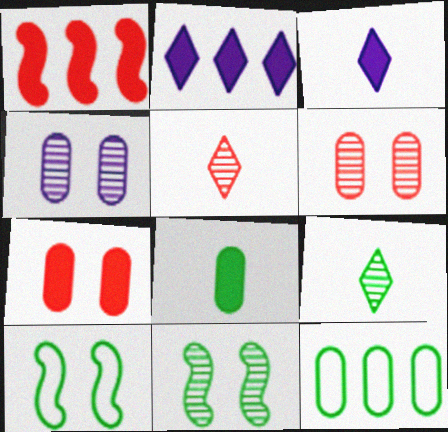[]